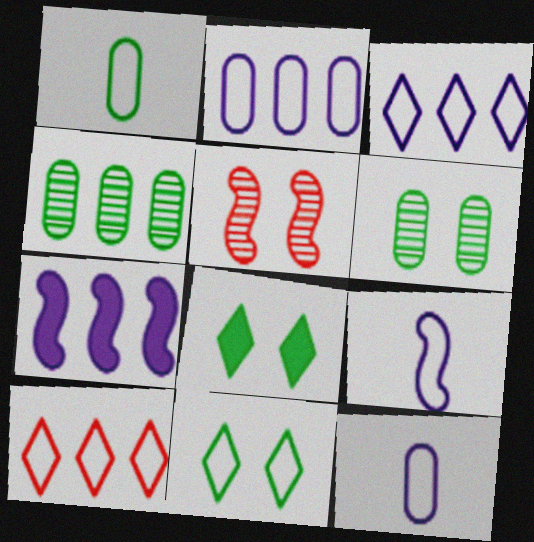[[4, 7, 10]]